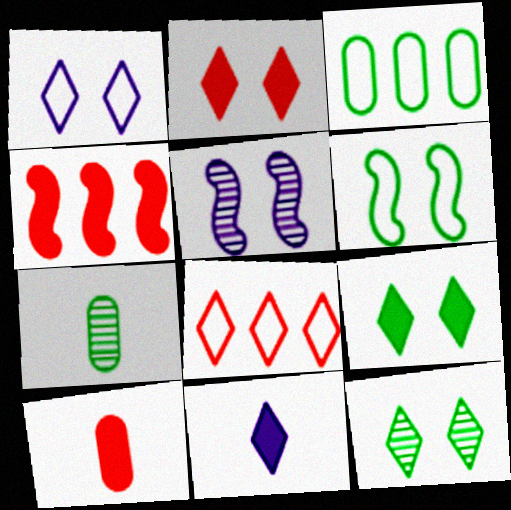[[1, 2, 12], 
[1, 4, 7], 
[2, 4, 10], 
[8, 11, 12]]